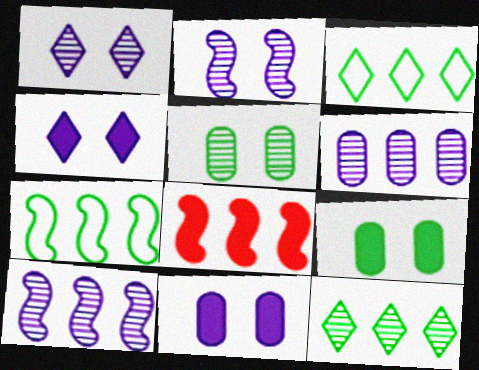[[3, 6, 8], 
[7, 8, 10]]